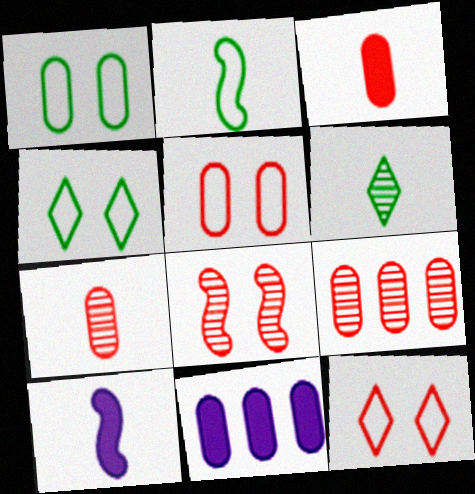[[1, 7, 11], 
[3, 5, 9], 
[4, 9, 10]]